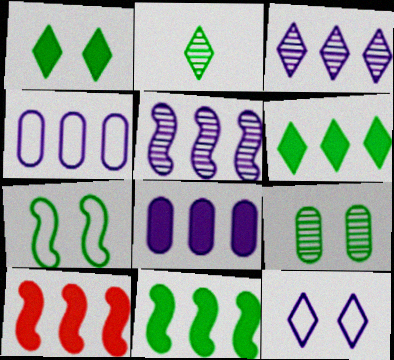[[1, 7, 9], 
[6, 8, 10]]